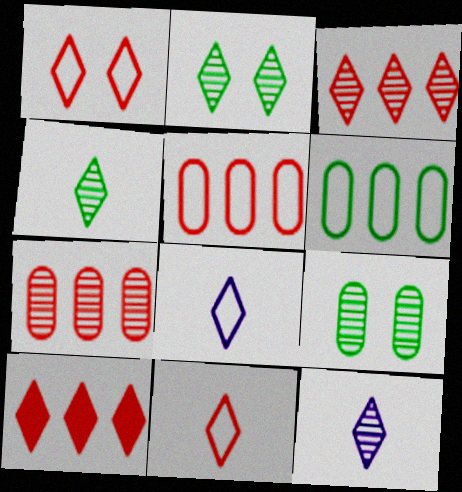[[2, 3, 12], 
[2, 8, 10]]